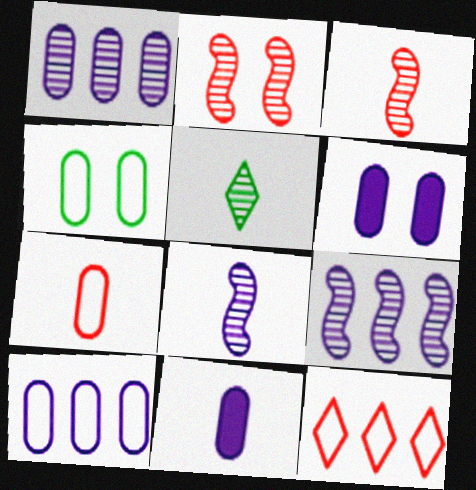[[1, 2, 5], 
[4, 7, 10]]